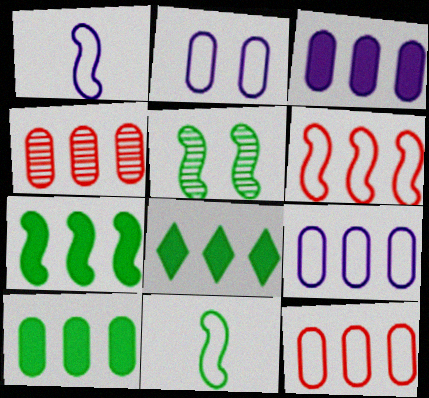[[4, 9, 10], 
[5, 7, 11], 
[7, 8, 10]]